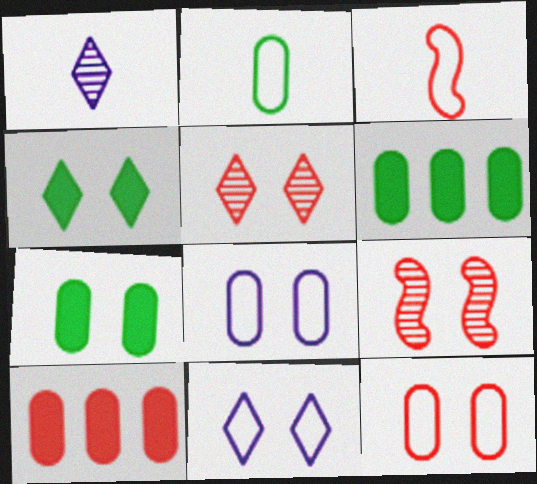[[3, 5, 10], 
[4, 5, 11], 
[4, 8, 9], 
[7, 9, 11]]